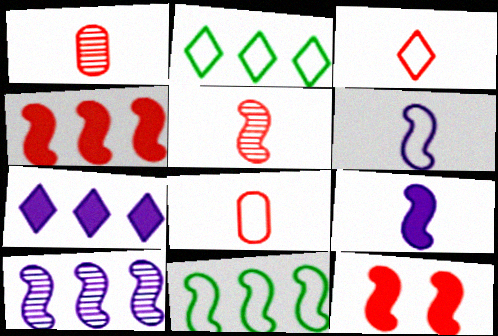[[4, 10, 11]]